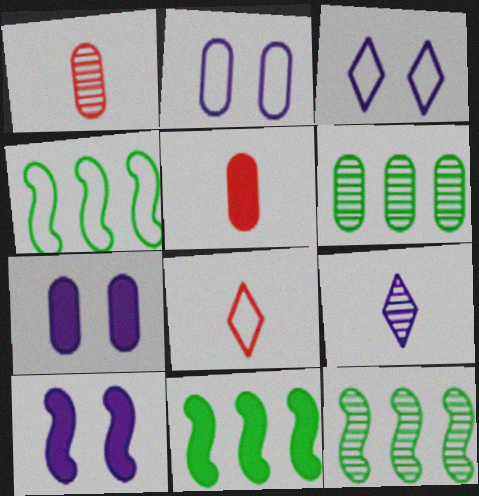[[1, 3, 11], 
[2, 4, 8], 
[2, 5, 6], 
[3, 5, 12], 
[4, 11, 12], 
[6, 8, 10], 
[7, 8, 12]]